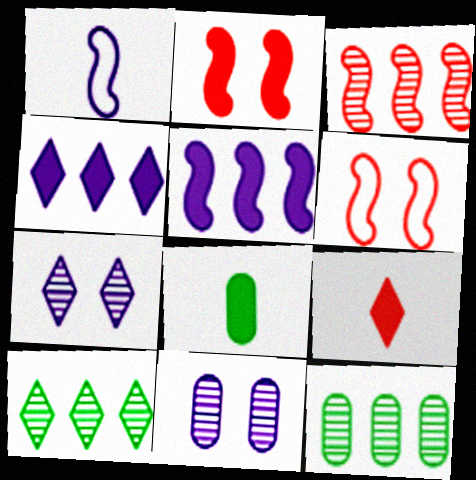[[1, 4, 11], 
[2, 4, 8]]